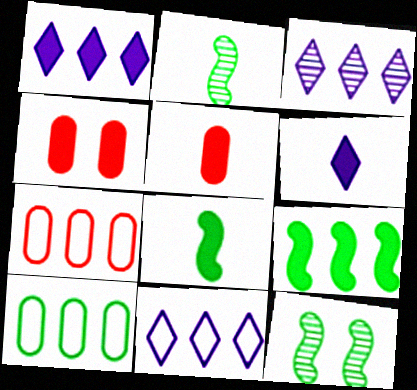[[1, 3, 11], 
[1, 4, 8], 
[2, 4, 11], 
[3, 7, 9], 
[4, 6, 9], 
[5, 6, 8], 
[5, 11, 12], 
[6, 7, 12]]